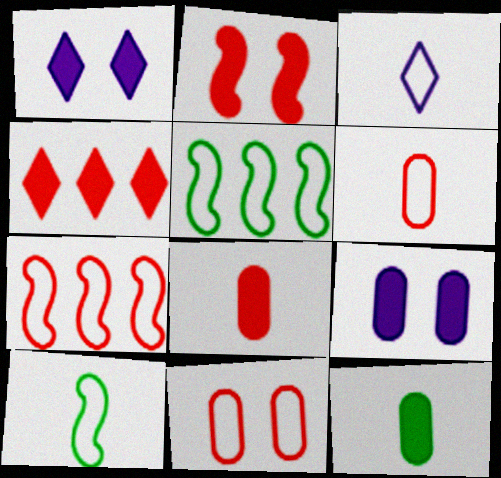[[2, 4, 8], 
[3, 5, 11], 
[3, 6, 10]]